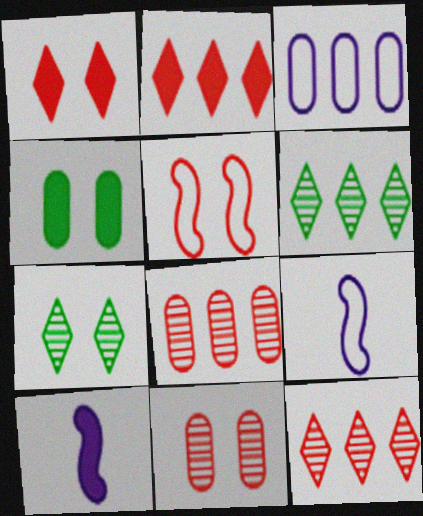[[1, 5, 11], 
[2, 4, 10], 
[4, 9, 12]]